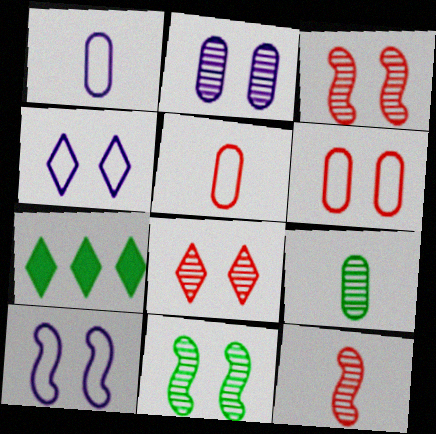[[1, 3, 7], 
[2, 8, 11]]